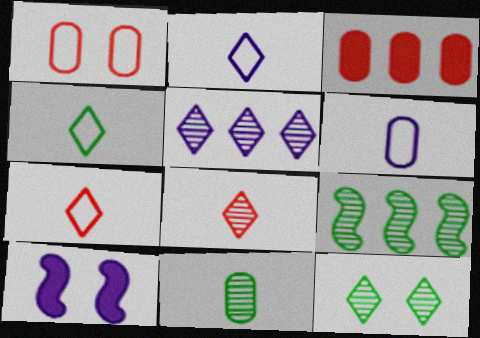[[1, 10, 12], 
[2, 4, 7], 
[5, 6, 10], 
[5, 8, 12], 
[9, 11, 12]]